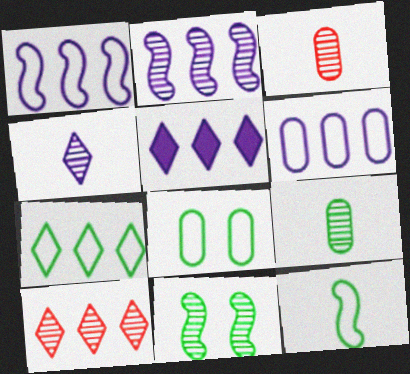[[2, 5, 6], 
[5, 7, 10], 
[7, 8, 12]]